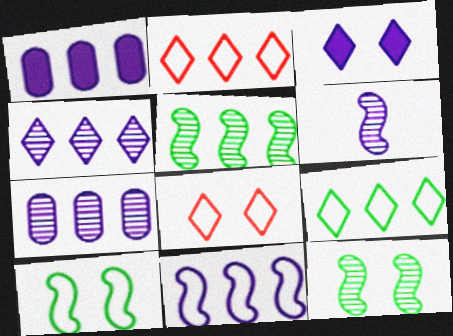[[1, 2, 5], 
[1, 4, 11]]